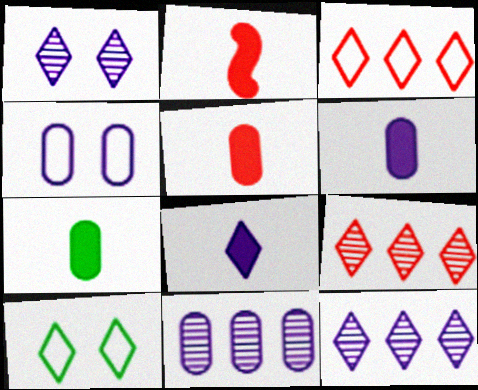[[2, 7, 8], 
[2, 10, 11], 
[4, 6, 11], 
[5, 6, 7], 
[8, 9, 10]]